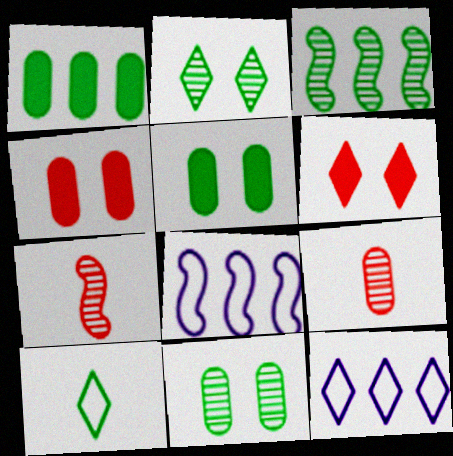[[3, 5, 10], 
[5, 7, 12]]